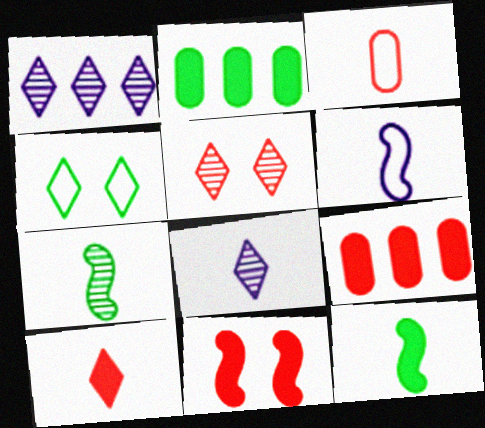[[1, 4, 10], 
[2, 4, 7], 
[2, 5, 6], 
[3, 8, 12], 
[9, 10, 11]]